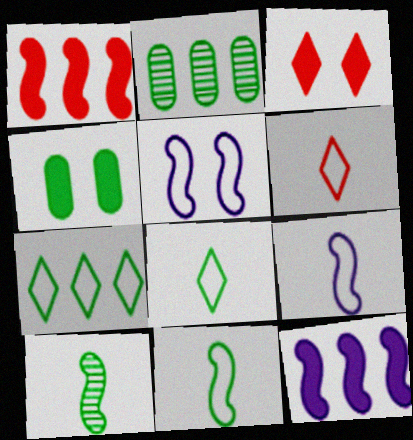[[1, 5, 10], 
[2, 3, 9], 
[4, 7, 10]]